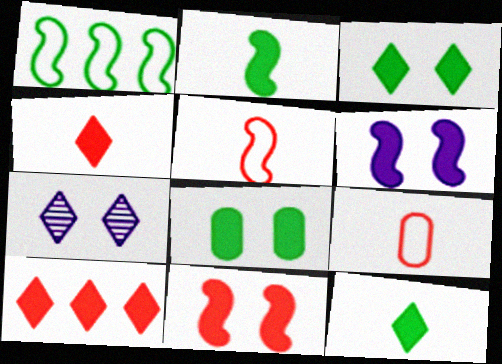[]